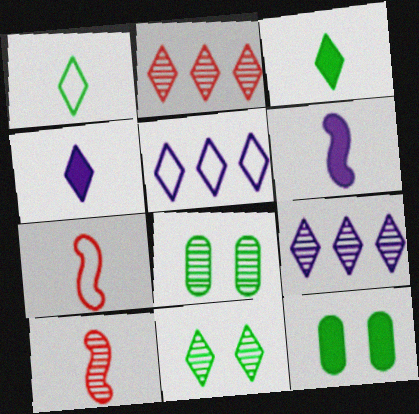[[5, 10, 12], 
[7, 9, 12], 
[8, 9, 10]]